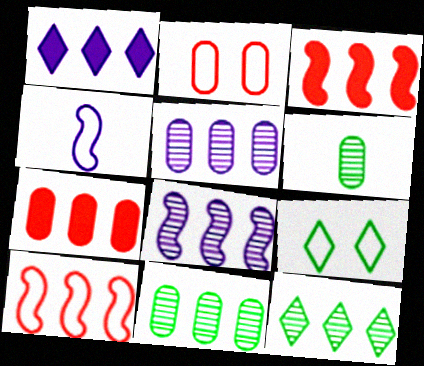[[1, 10, 11]]